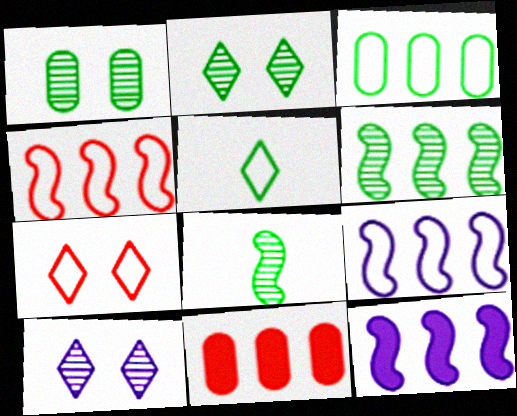[[4, 6, 12]]